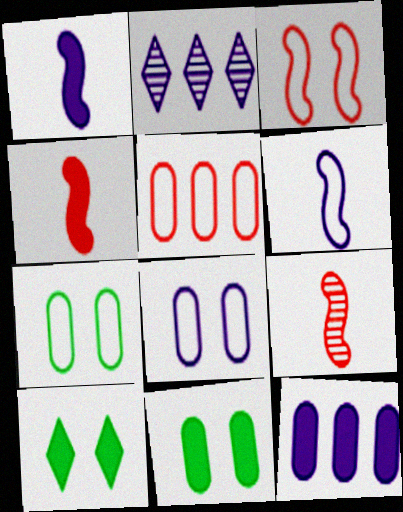[[1, 2, 8], 
[2, 4, 7], 
[4, 10, 12]]